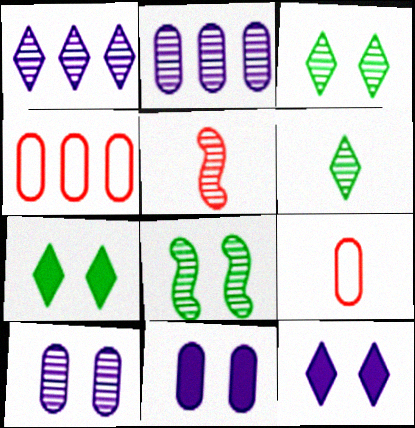[[2, 3, 5]]